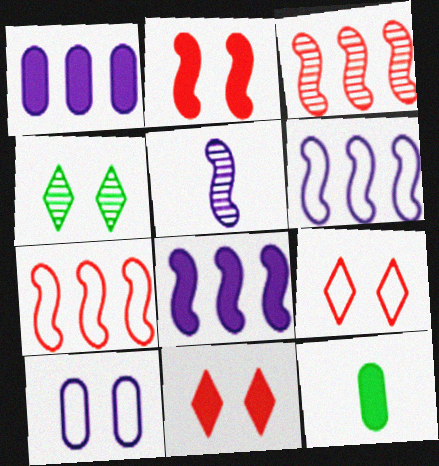[[2, 4, 10], 
[8, 11, 12]]